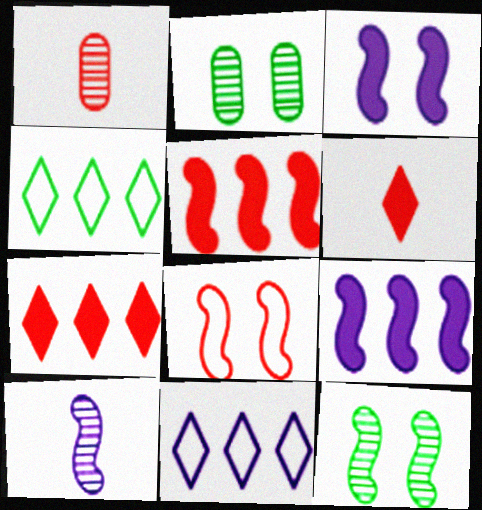[[1, 3, 4], 
[1, 7, 8], 
[3, 8, 12]]